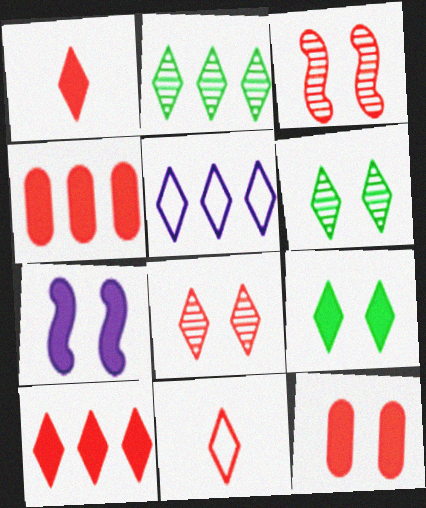[[1, 5, 6], 
[2, 5, 10], 
[3, 4, 11], 
[7, 9, 12], 
[8, 10, 11]]